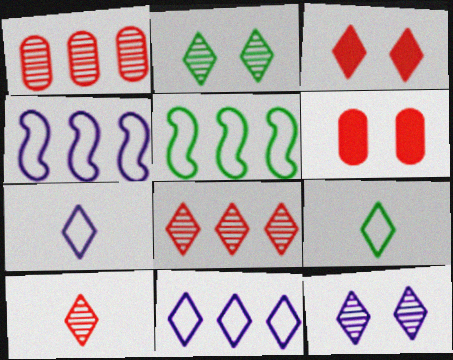[]